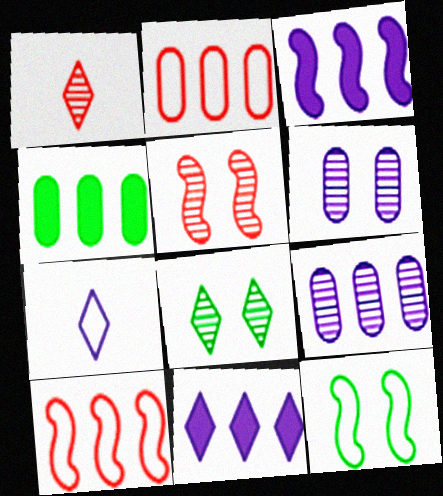[[2, 4, 9], 
[2, 7, 12], 
[3, 6, 7], 
[4, 5, 7], 
[5, 6, 8]]